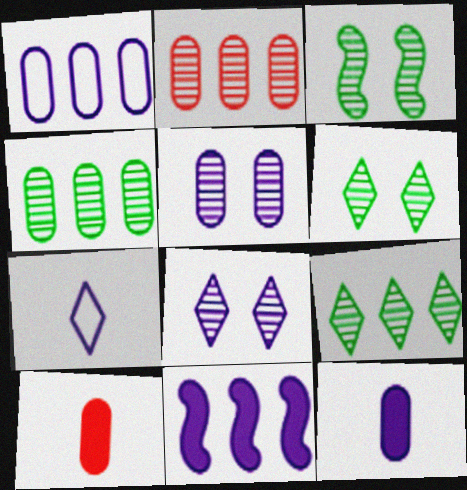[[1, 5, 12], 
[5, 7, 11]]